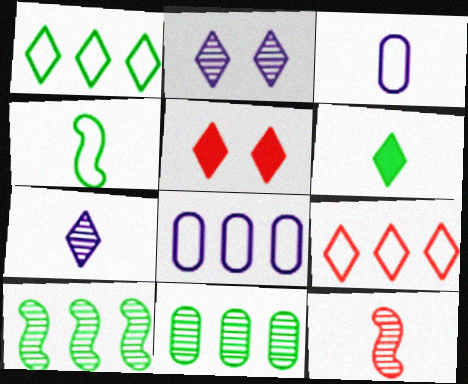[[1, 5, 7], 
[2, 6, 9], 
[2, 11, 12], 
[3, 5, 10], 
[3, 6, 12]]